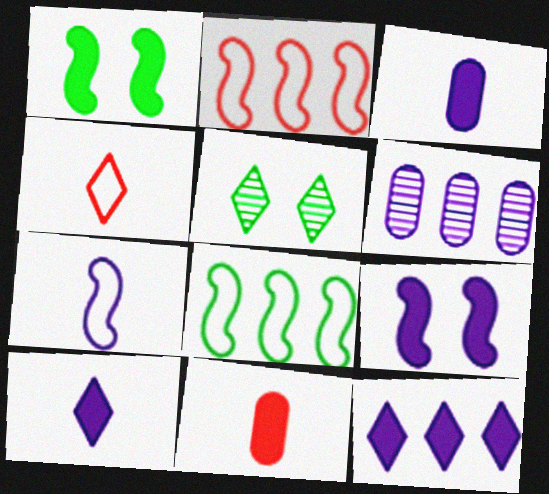[[1, 4, 6], 
[1, 11, 12], 
[2, 3, 5], 
[3, 9, 12], 
[4, 5, 12]]